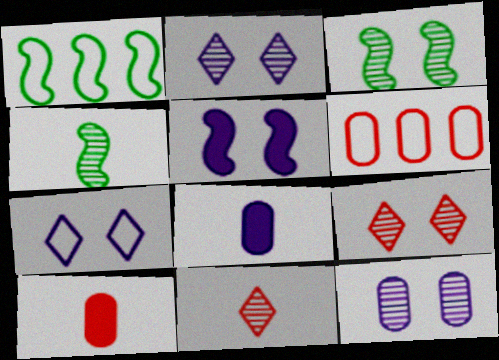[[1, 2, 10], 
[1, 8, 9], 
[3, 9, 12], 
[5, 7, 12]]